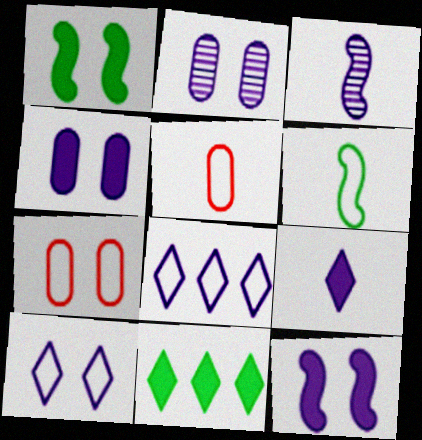[[2, 10, 12], 
[3, 4, 8], 
[3, 7, 11], 
[6, 7, 8]]